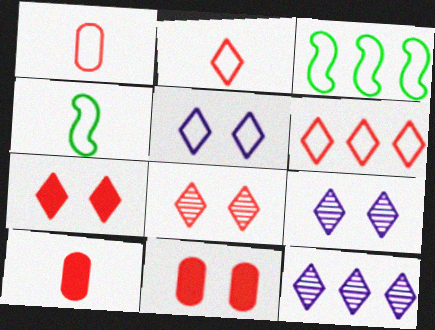[[1, 3, 5], 
[3, 9, 10], 
[4, 11, 12]]